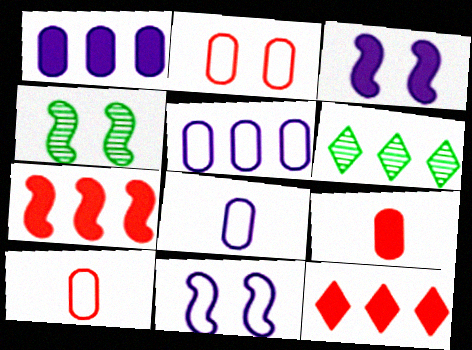[[3, 6, 10], 
[4, 8, 12], 
[5, 6, 7], 
[6, 9, 11]]